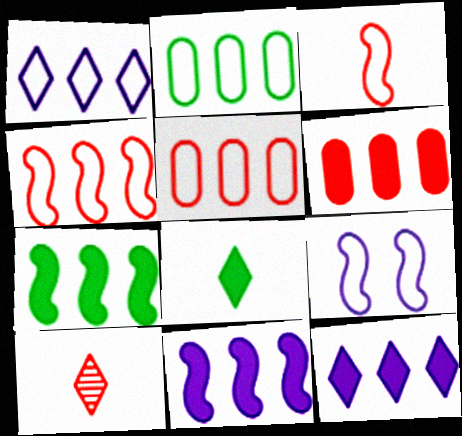[[1, 2, 4], 
[6, 7, 12]]